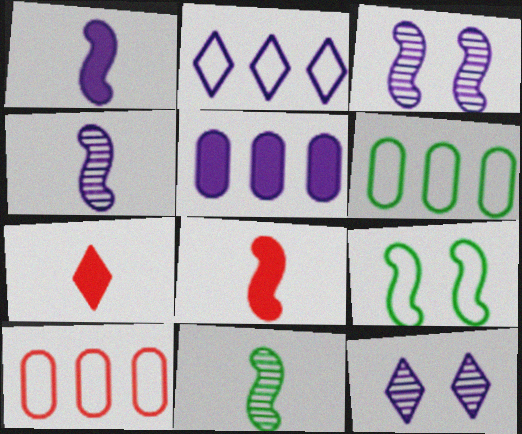[[3, 6, 7], 
[6, 8, 12]]